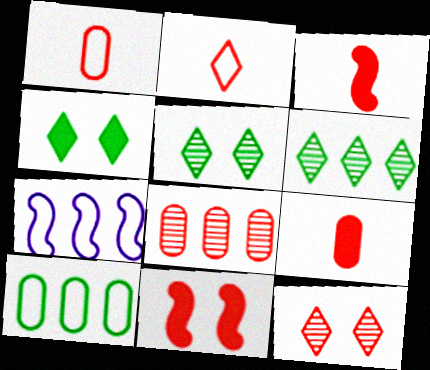[[2, 8, 11], 
[5, 7, 9]]